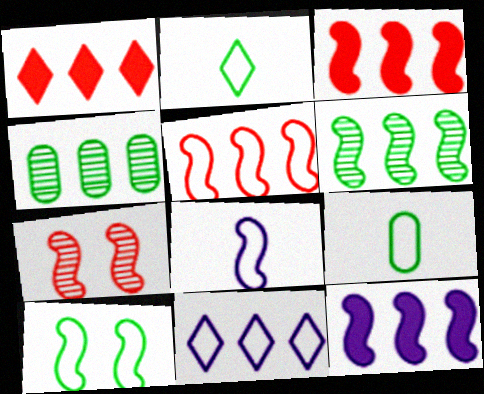[[3, 4, 11], 
[5, 6, 12], 
[5, 8, 10]]